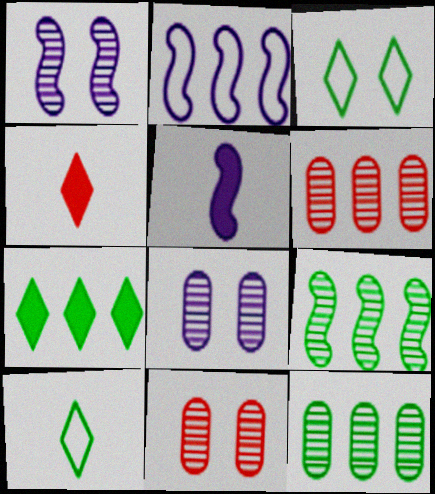[[1, 2, 5], 
[2, 6, 7], 
[3, 5, 6]]